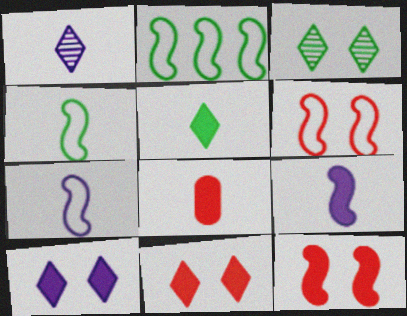[[1, 4, 8], 
[2, 6, 7], 
[5, 8, 9]]